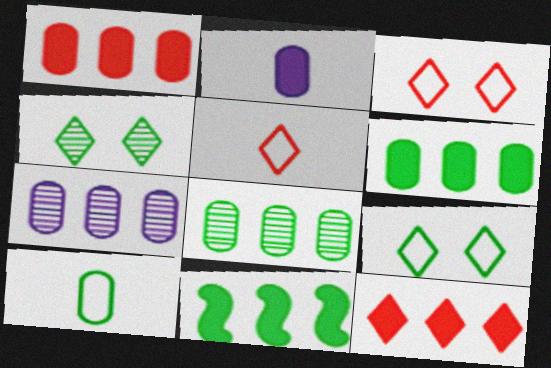[[4, 10, 11]]